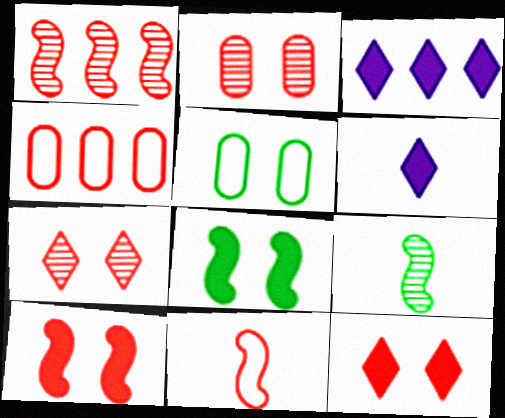[[1, 5, 6], 
[1, 10, 11]]